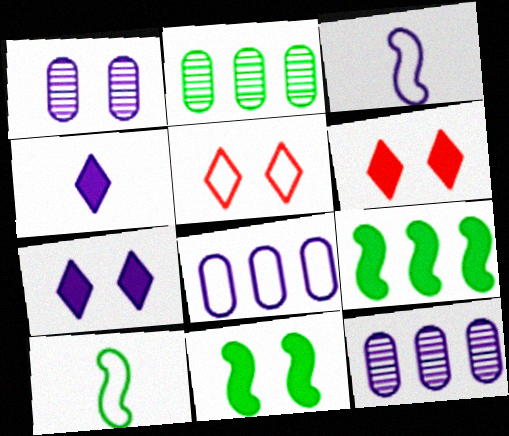[[1, 5, 11], 
[2, 3, 6], 
[3, 7, 12], 
[5, 8, 10], 
[6, 10, 12]]